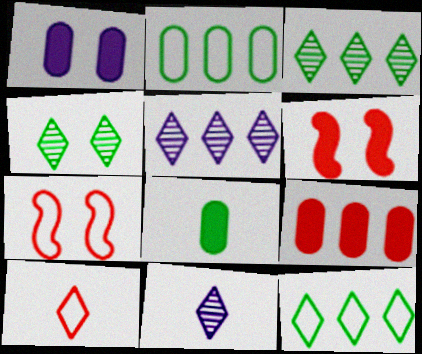[[1, 4, 7], 
[1, 8, 9], 
[2, 6, 11], 
[5, 7, 8]]